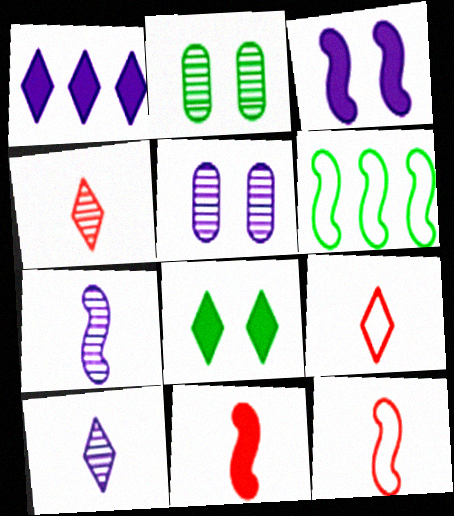[[1, 2, 12]]